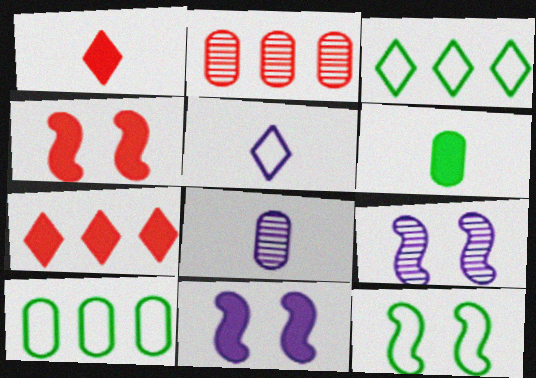[[1, 9, 10], 
[3, 4, 8], 
[4, 9, 12], 
[6, 7, 11], 
[7, 8, 12]]